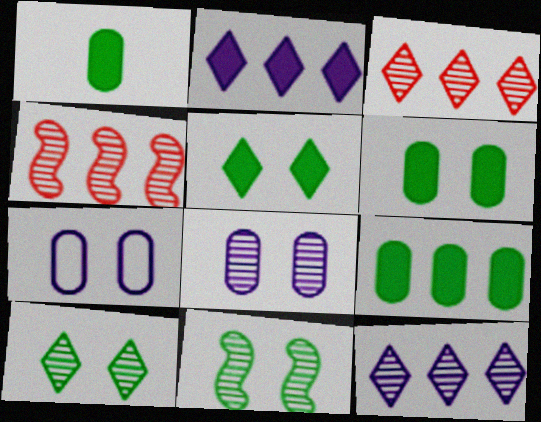[[1, 6, 9]]